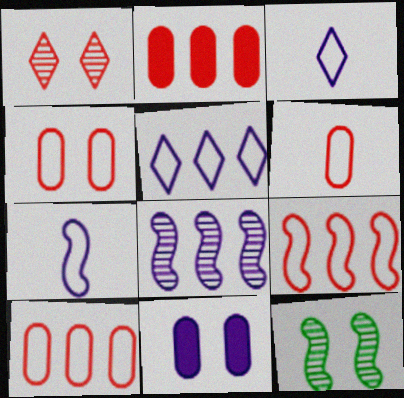[[2, 3, 12], 
[3, 8, 11], 
[4, 6, 10]]